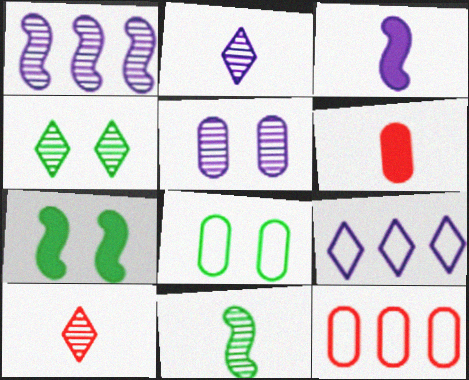[[1, 2, 5], 
[2, 7, 12], 
[3, 4, 12], 
[3, 5, 9], 
[4, 7, 8]]